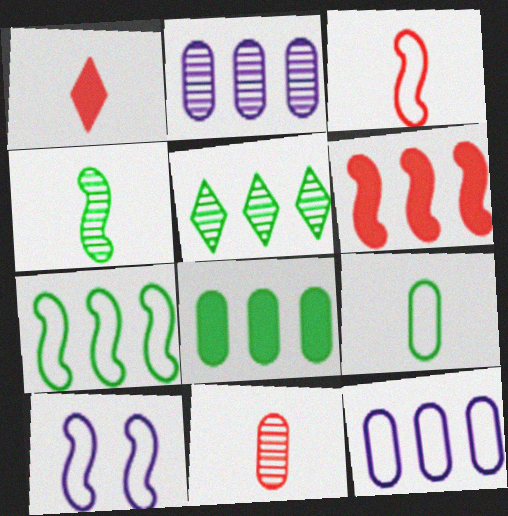[[1, 3, 11], 
[3, 7, 10], 
[4, 6, 10], 
[5, 6, 12], 
[5, 7, 8]]